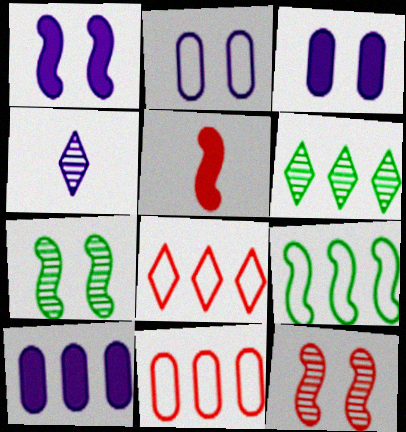[[2, 5, 6]]